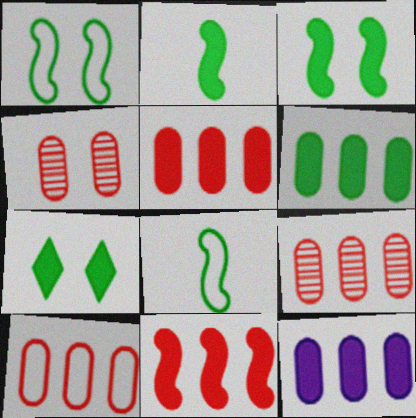[[2, 6, 7], 
[5, 6, 12], 
[5, 9, 10]]